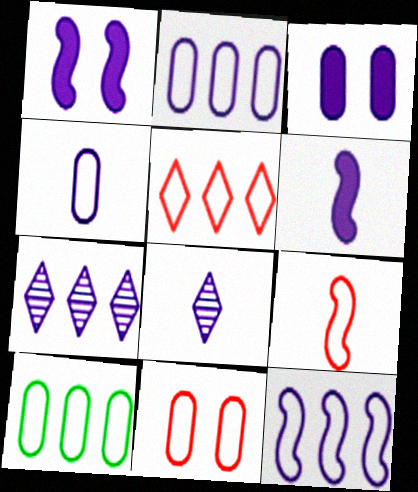[[1, 2, 8], 
[1, 4, 7], 
[3, 8, 12], 
[4, 6, 8], 
[4, 10, 11], 
[5, 9, 11], 
[5, 10, 12]]